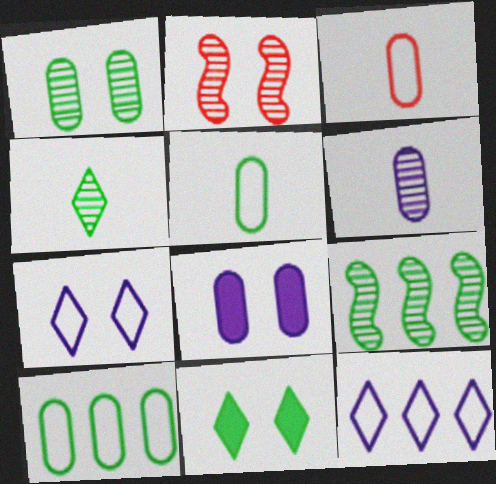[[1, 4, 9], 
[5, 9, 11]]